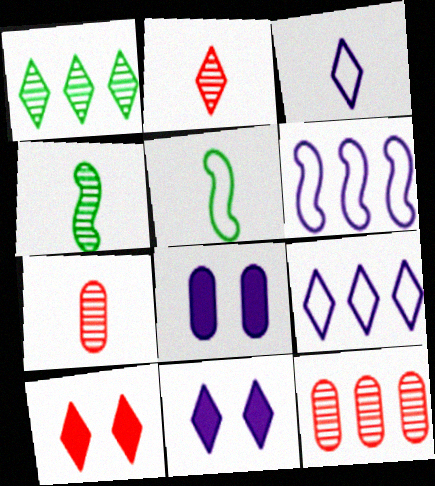[[1, 3, 10], 
[5, 11, 12]]